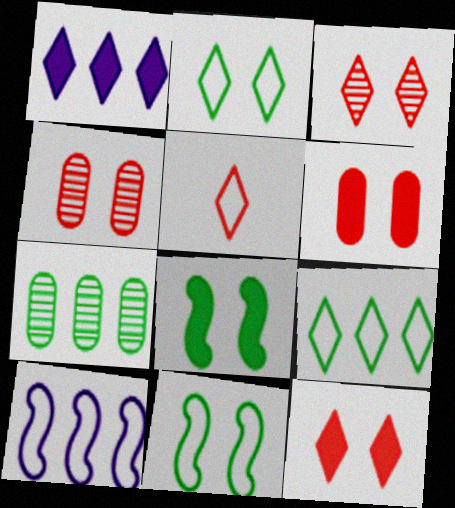[]